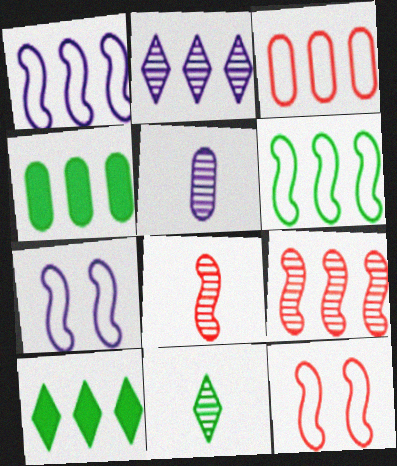[[5, 8, 11], 
[5, 10, 12]]